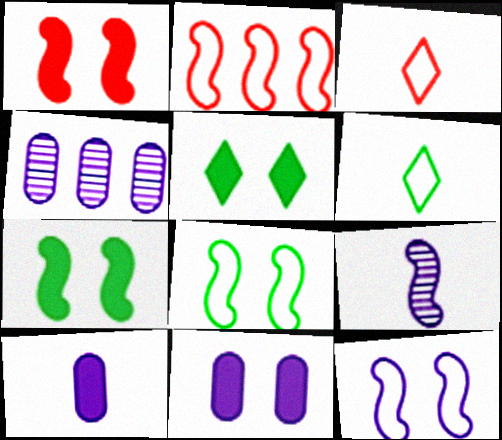[[1, 4, 6], 
[1, 5, 11], 
[2, 7, 9], 
[3, 4, 7]]